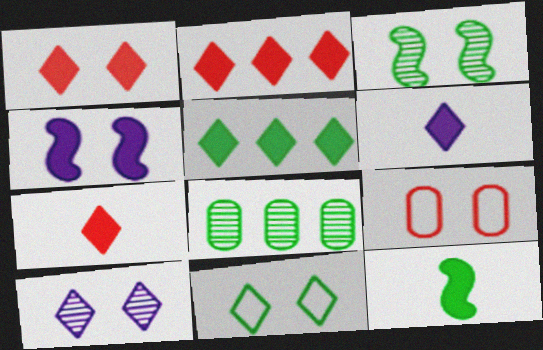[[1, 2, 7], 
[1, 5, 6], 
[1, 10, 11], 
[8, 11, 12]]